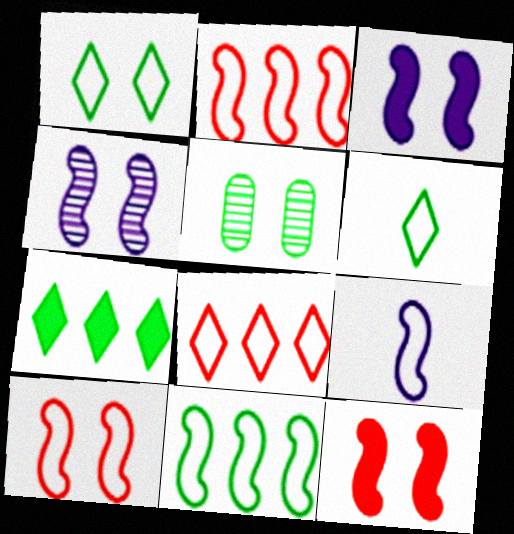[[9, 10, 11]]